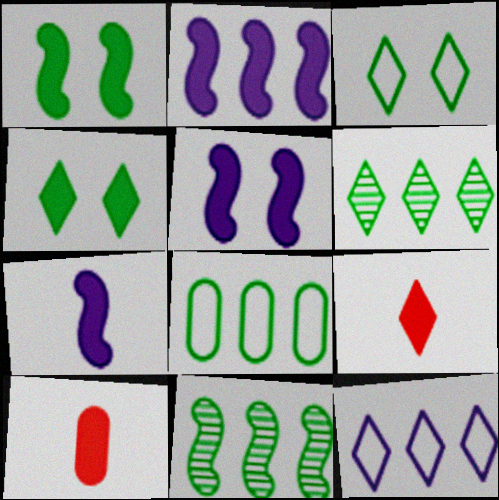[[2, 4, 10], 
[2, 5, 7]]